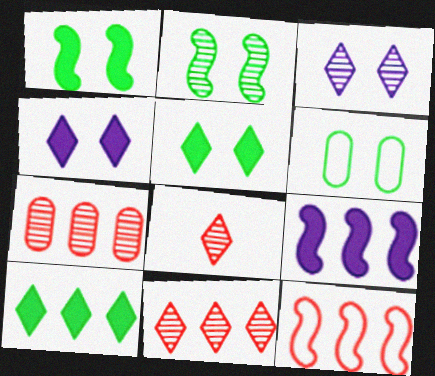[[2, 5, 6], 
[6, 8, 9]]